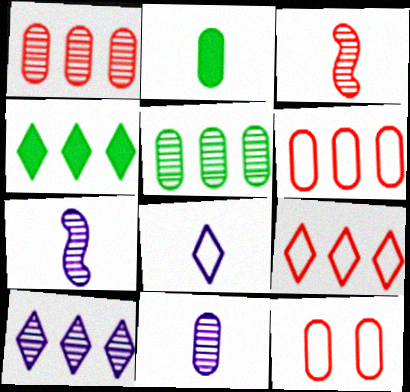[[2, 3, 8], 
[4, 7, 12], 
[4, 9, 10]]